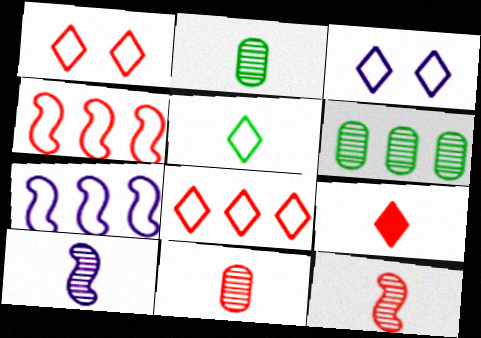[[3, 5, 8]]